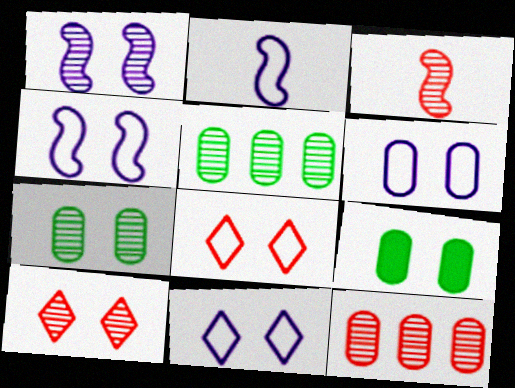[[1, 7, 10], 
[1, 8, 9], 
[3, 10, 12], 
[4, 6, 11], 
[4, 9, 10]]